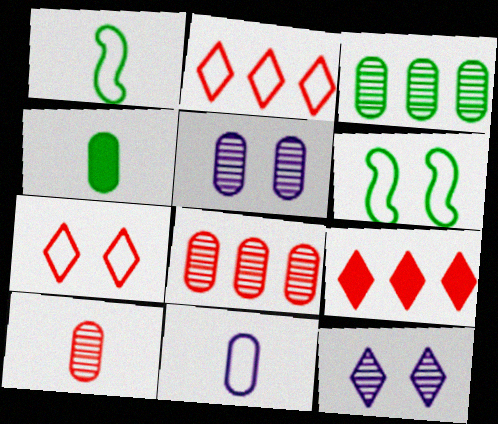[[1, 5, 9], 
[2, 6, 11], 
[3, 5, 10], 
[4, 10, 11]]